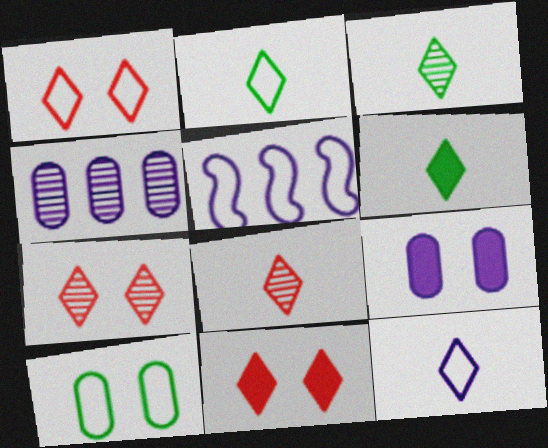[[1, 7, 11], 
[2, 3, 6], 
[6, 8, 12]]